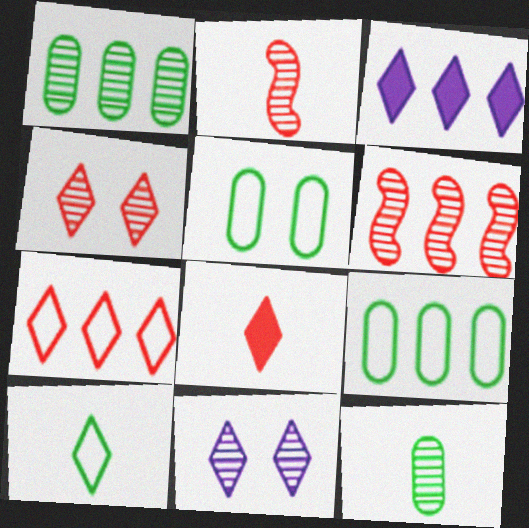[[1, 2, 11], 
[2, 3, 5], 
[3, 4, 10], 
[3, 6, 9], 
[4, 7, 8], 
[6, 11, 12]]